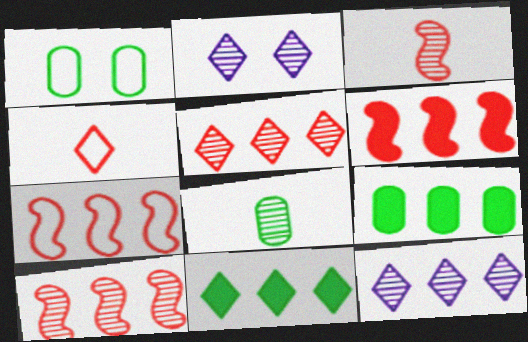[[1, 8, 9], 
[2, 4, 11], 
[2, 8, 10], 
[6, 7, 10], 
[7, 9, 12]]